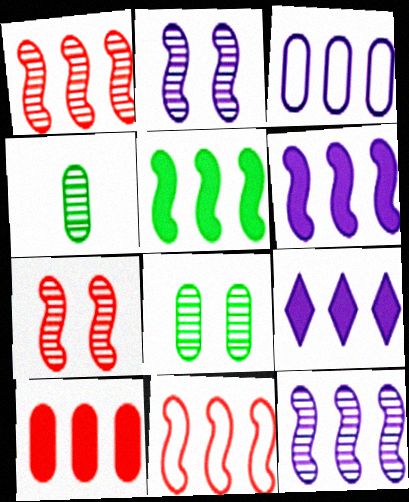[[3, 9, 12], 
[5, 9, 10], 
[5, 11, 12]]